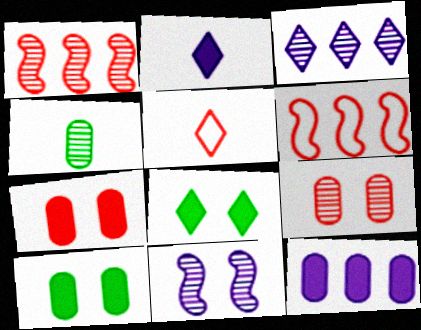[[1, 5, 7], 
[3, 5, 8]]